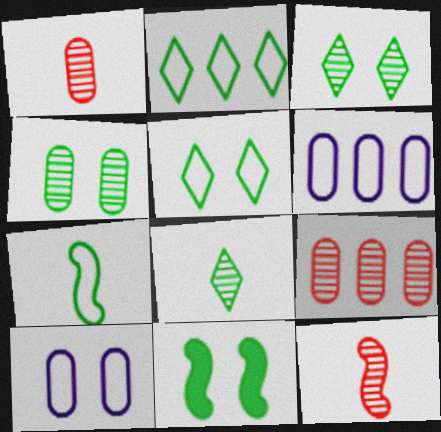[[4, 5, 11]]